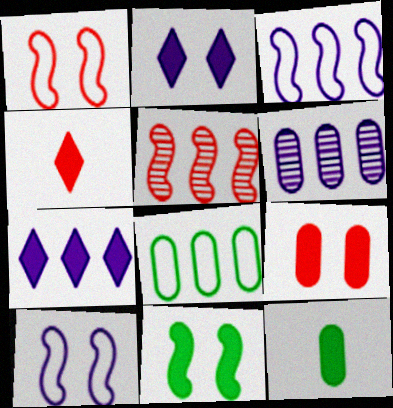[[2, 9, 11], 
[3, 6, 7], 
[5, 7, 8]]